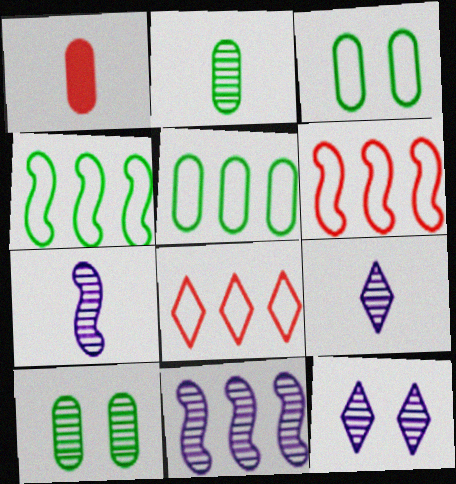[[1, 4, 12]]